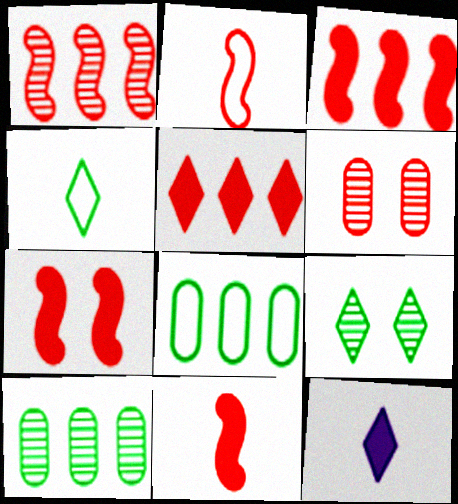[[1, 2, 7], 
[2, 5, 6], 
[3, 7, 11]]